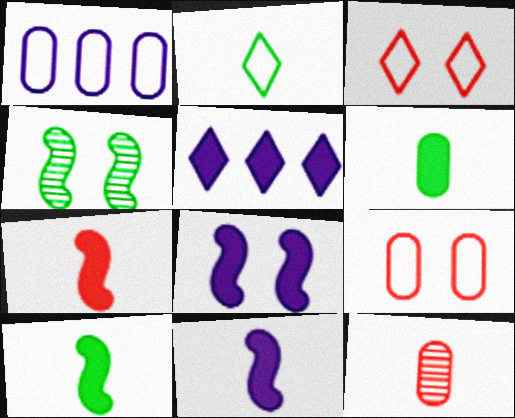[[2, 11, 12], 
[7, 10, 11]]